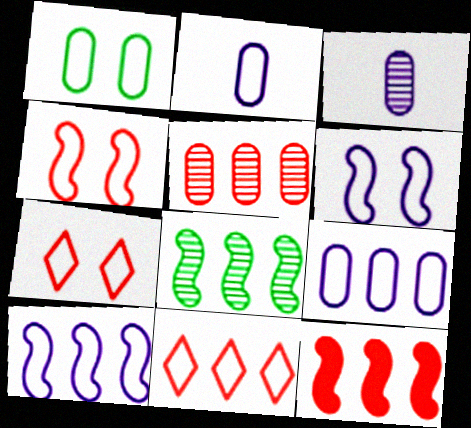[[1, 6, 7], 
[5, 11, 12], 
[8, 10, 12]]